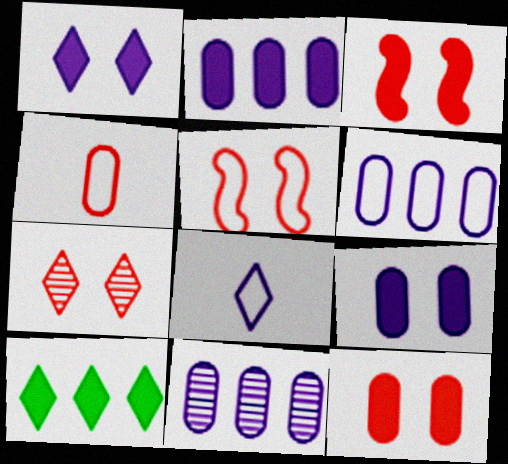[[2, 6, 11], 
[5, 7, 12], 
[7, 8, 10]]